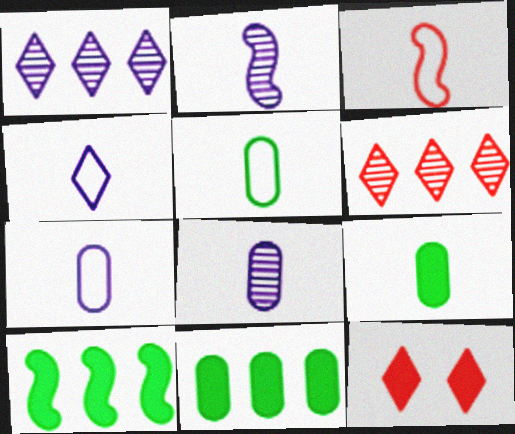[[3, 4, 5]]